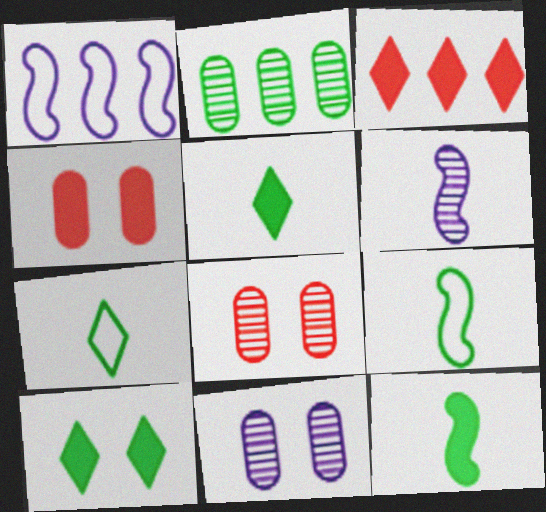[[1, 2, 3], 
[1, 5, 8], 
[2, 9, 10], 
[3, 9, 11]]